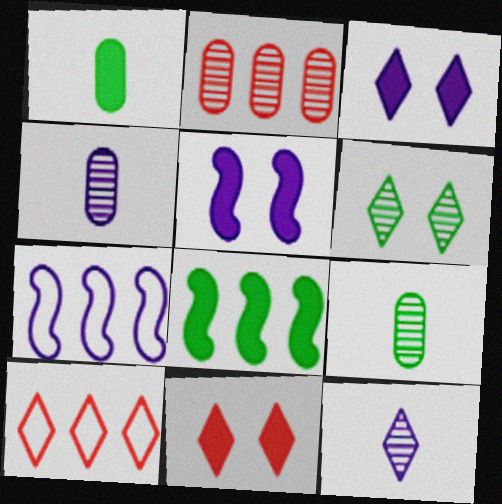[[3, 4, 7], 
[5, 9, 10], 
[7, 9, 11]]